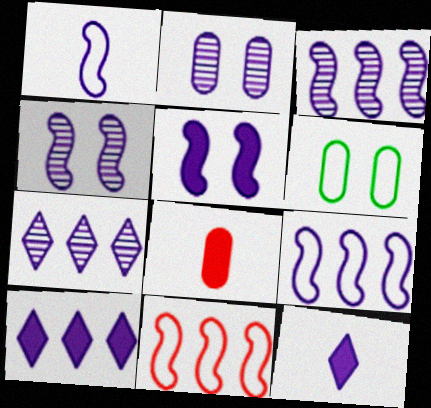[[1, 2, 10], 
[1, 3, 5], 
[2, 9, 12]]